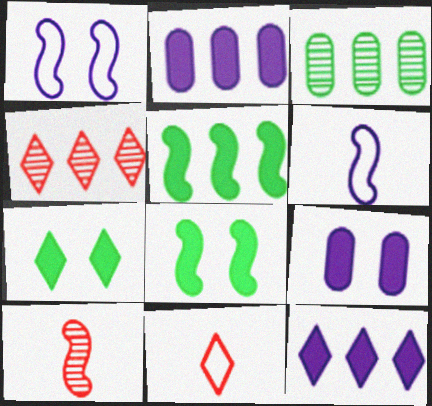[[1, 5, 10]]